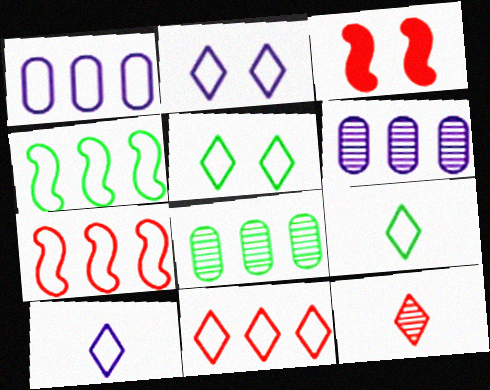[[1, 4, 11], 
[2, 9, 11], 
[3, 6, 9], 
[3, 8, 10], 
[5, 10, 11]]